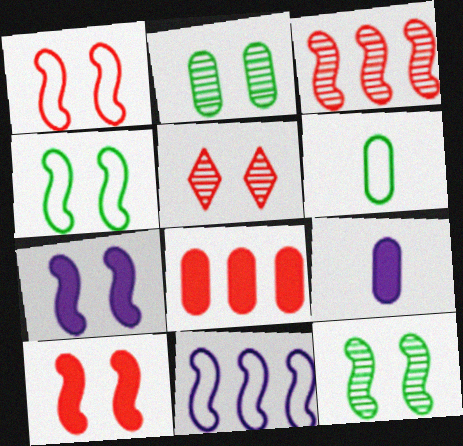[[1, 7, 12]]